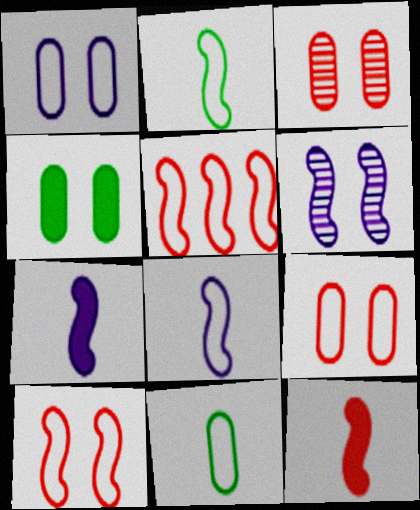[[1, 3, 4]]